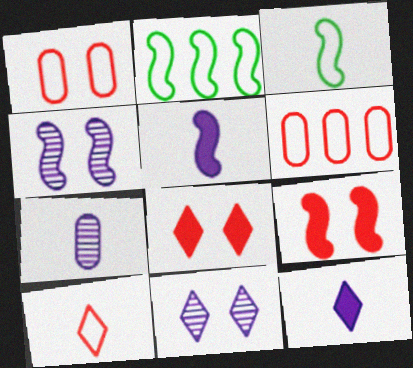[[2, 7, 8]]